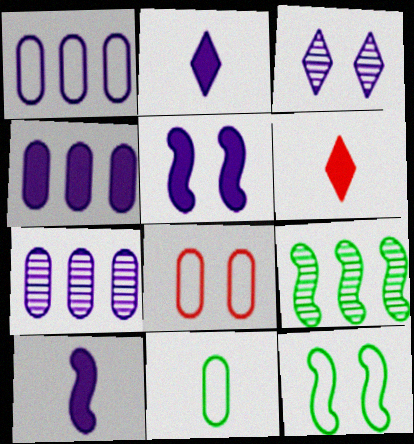[[1, 3, 10], 
[1, 4, 7], 
[1, 8, 11], 
[2, 4, 5], 
[2, 8, 9], 
[6, 7, 12]]